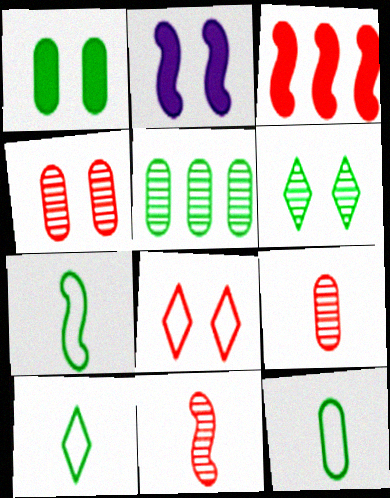[[1, 5, 12], 
[3, 8, 9], 
[7, 10, 12]]